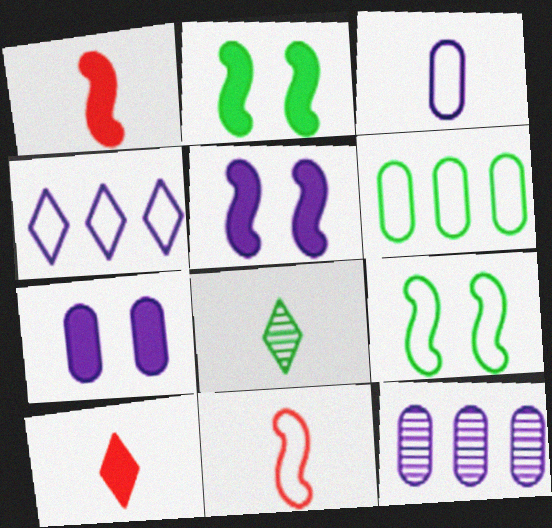[[1, 3, 8], 
[2, 6, 8], 
[3, 7, 12], 
[9, 10, 12]]